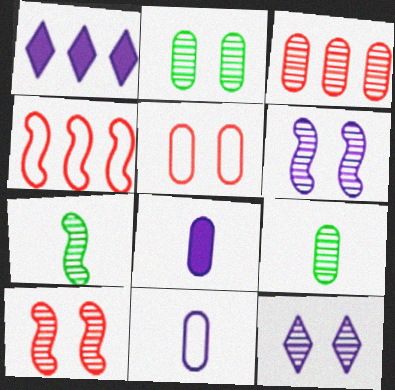[[1, 5, 7], 
[1, 6, 11], 
[2, 10, 12], 
[3, 7, 12]]